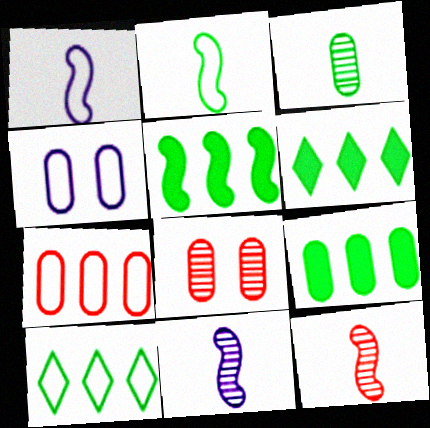[[1, 6, 8], 
[4, 6, 12], 
[5, 6, 9]]